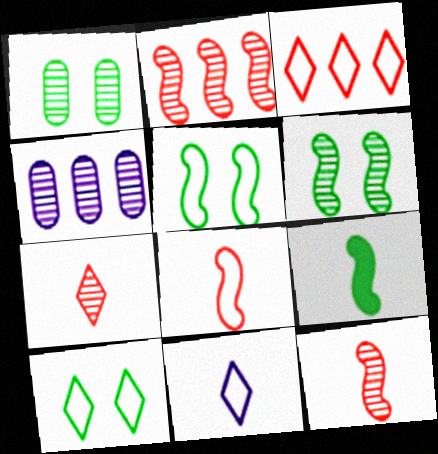[[3, 10, 11], 
[4, 6, 7]]